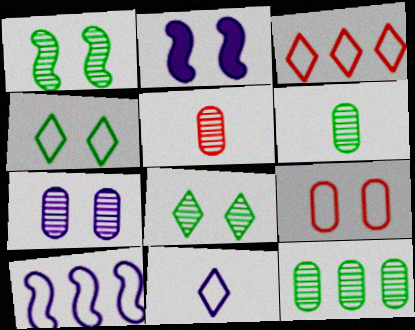[[2, 3, 6], 
[2, 8, 9], 
[3, 4, 11], 
[5, 7, 12]]